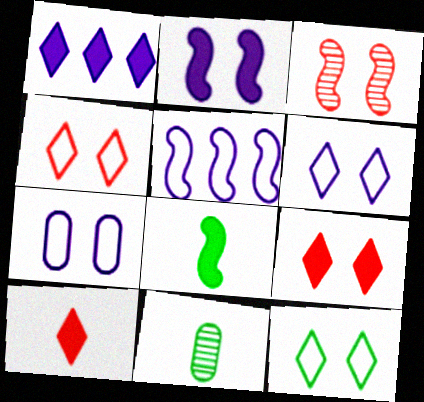[[3, 5, 8], 
[4, 6, 12], 
[5, 9, 11]]